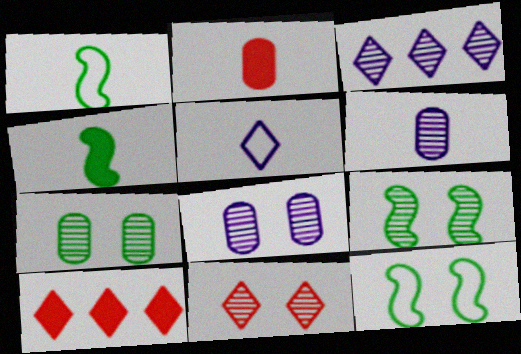[[1, 8, 10], 
[2, 3, 12], 
[6, 10, 12], 
[8, 9, 11]]